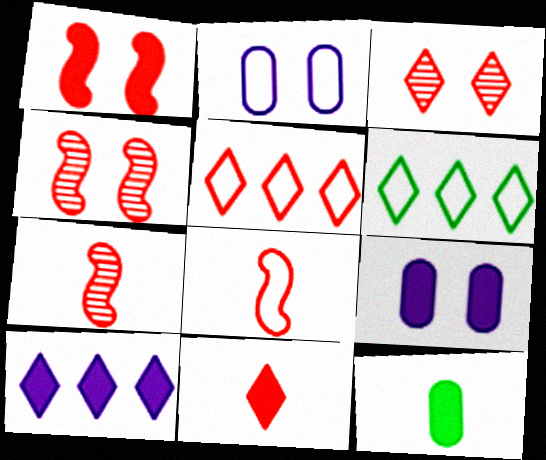[[1, 10, 12], 
[2, 6, 8], 
[3, 5, 11], 
[6, 7, 9]]